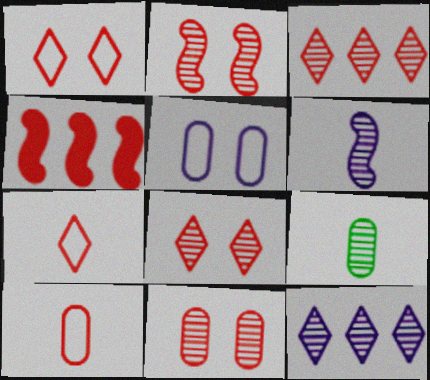[[2, 8, 11], 
[2, 9, 12], 
[4, 7, 11], 
[4, 8, 10]]